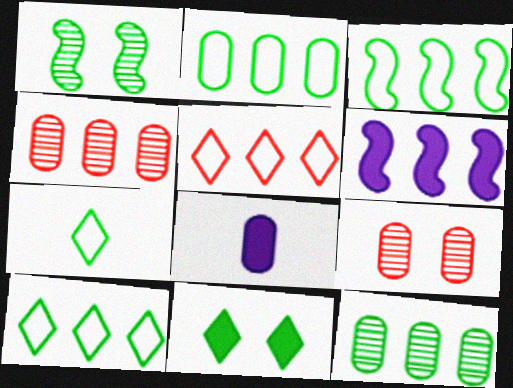[[1, 5, 8], 
[2, 3, 10], 
[2, 8, 9], 
[4, 6, 10], 
[5, 6, 12], 
[6, 7, 9]]